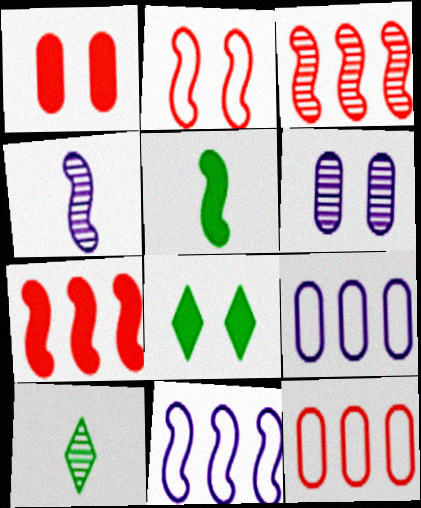[[1, 10, 11], 
[2, 6, 8], 
[3, 6, 10], 
[4, 8, 12]]